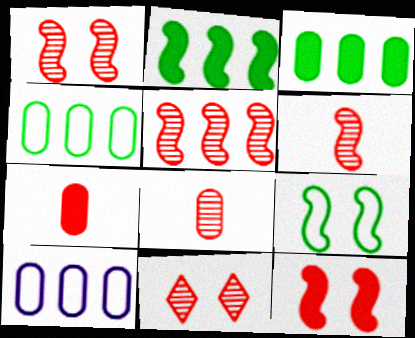[[1, 5, 6], 
[5, 8, 11]]